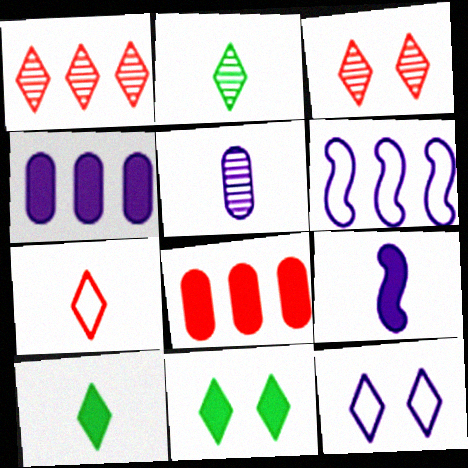[[1, 10, 12], 
[3, 11, 12], 
[8, 9, 11]]